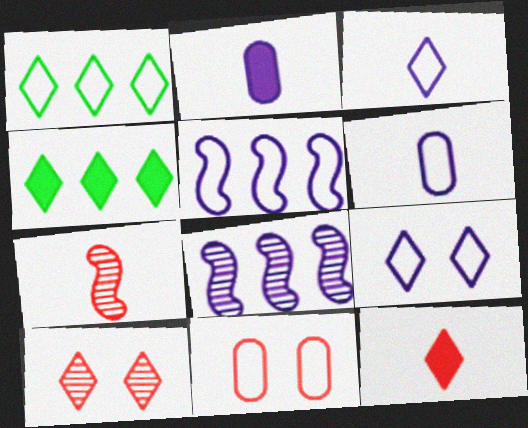[[2, 8, 9], 
[3, 4, 10], 
[5, 6, 9]]